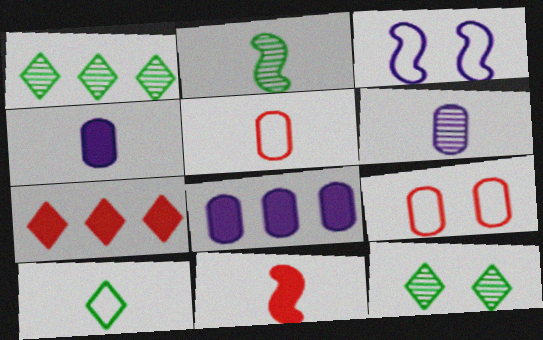[[6, 10, 11]]